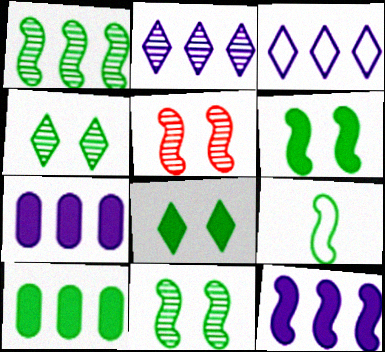[[1, 6, 9], 
[4, 9, 10], 
[5, 9, 12]]